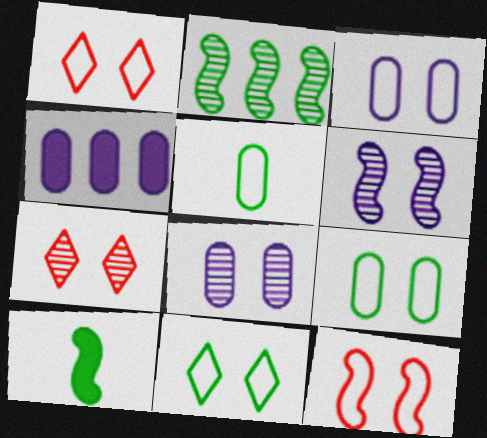[[3, 11, 12]]